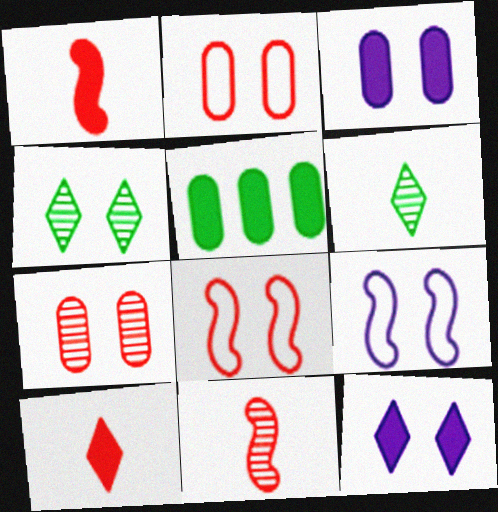[[1, 5, 12], 
[3, 4, 8]]